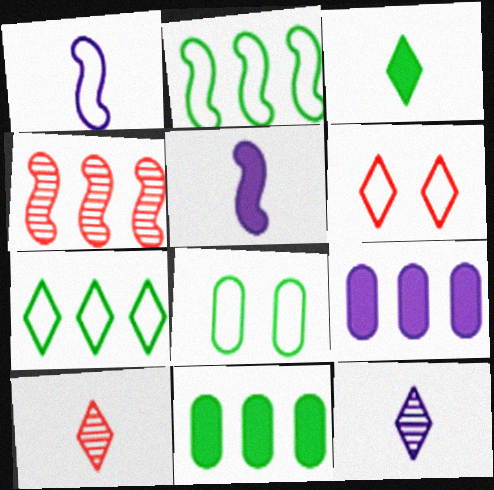[[4, 7, 9]]